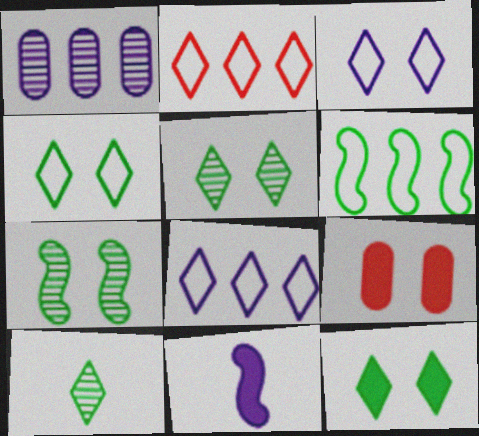[[1, 3, 11], 
[3, 7, 9], 
[4, 5, 12]]